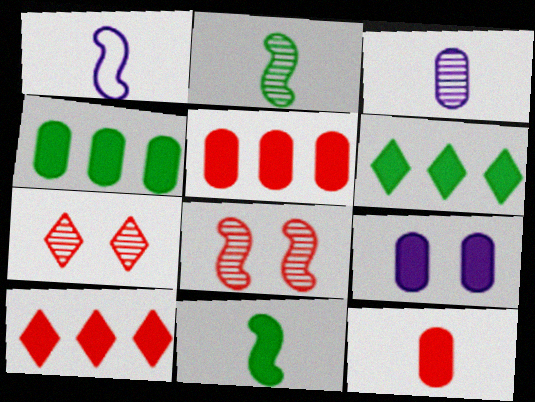[[1, 4, 7], 
[4, 9, 12], 
[9, 10, 11]]